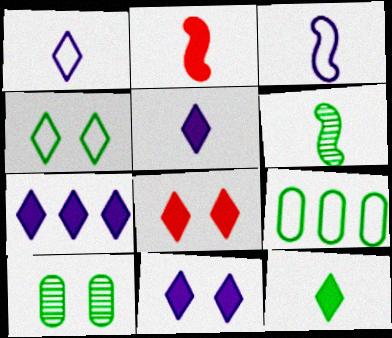[[2, 3, 6], 
[5, 7, 11], 
[7, 8, 12]]